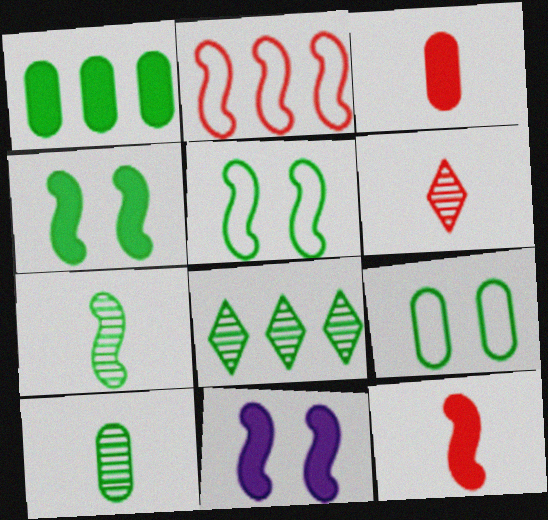[[1, 9, 10], 
[2, 7, 11]]